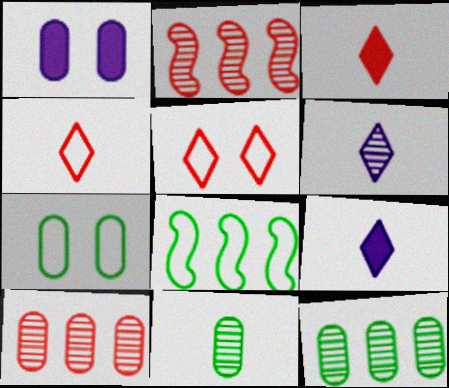[[2, 7, 9]]